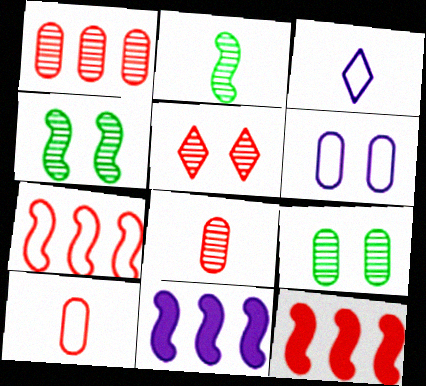[[3, 9, 12], 
[5, 10, 12]]